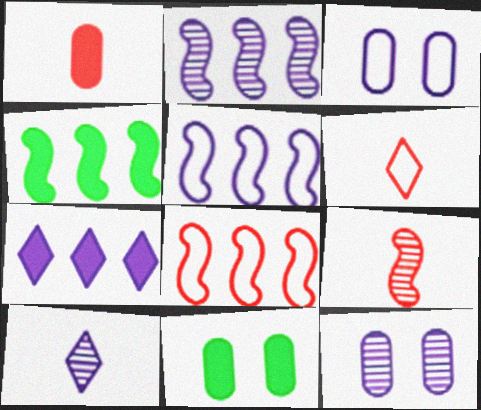[[1, 6, 9], 
[2, 4, 8], 
[2, 6, 11], 
[2, 10, 12], 
[4, 6, 12], 
[8, 10, 11]]